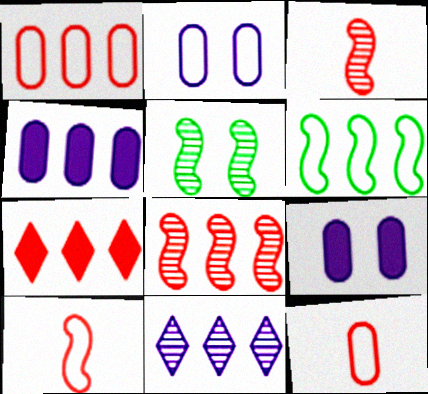[[1, 7, 8]]